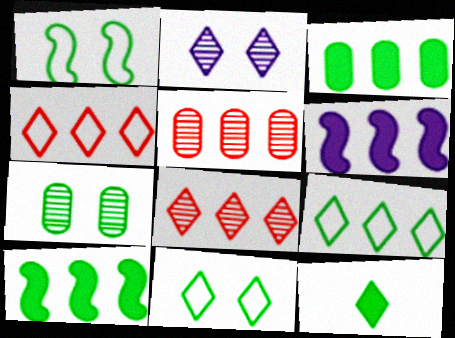[[2, 4, 12], 
[5, 6, 9]]